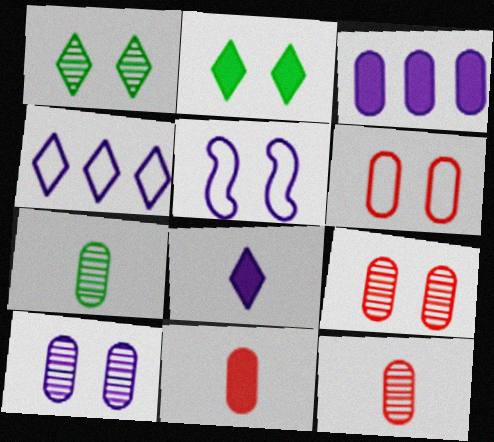[[2, 5, 9], 
[3, 6, 7]]